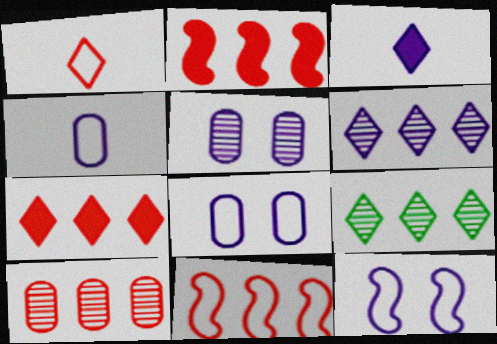[[7, 10, 11]]